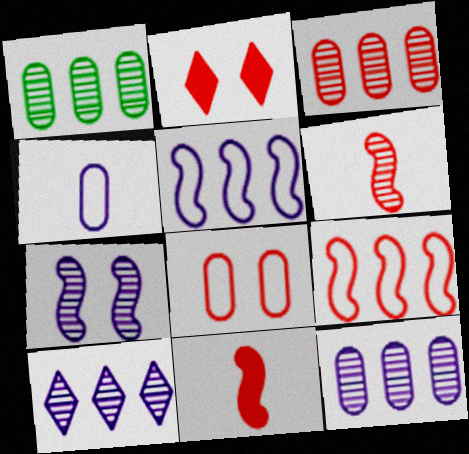[[1, 3, 12]]